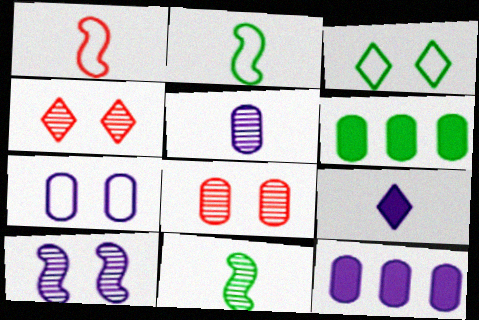[[2, 4, 12], 
[3, 6, 11], 
[5, 7, 12]]